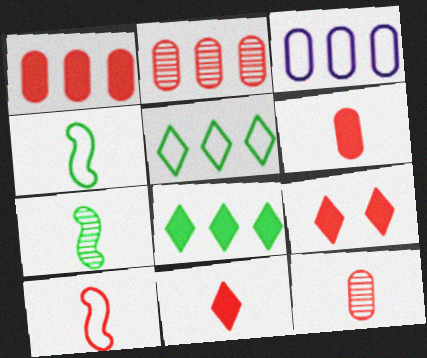[[2, 9, 10], 
[3, 7, 9], 
[10, 11, 12]]